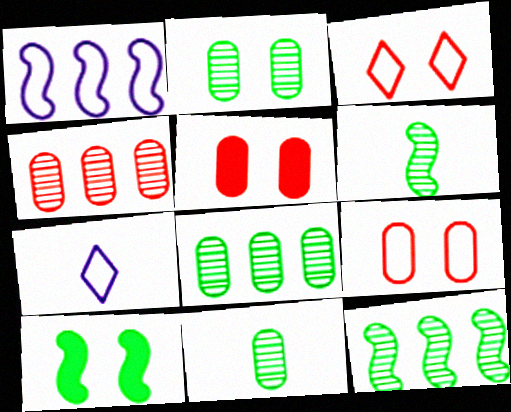[[2, 8, 11], 
[4, 7, 10], 
[5, 7, 12]]